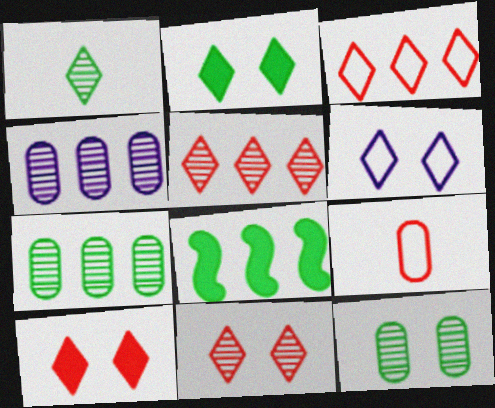[[2, 6, 11], 
[3, 4, 8]]